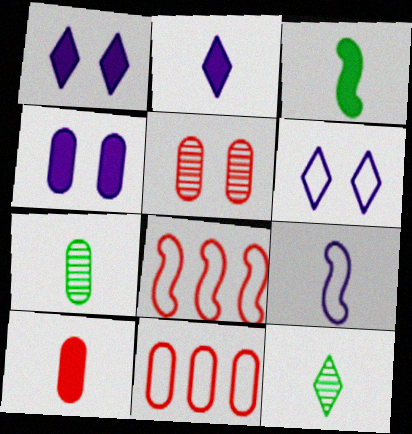[[1, 7, 8], 
[2, 3, 10], 
[4, 7, 11], 
[4, 8, 12], 
[5, 10, 11], 
[9, 10, 12]]